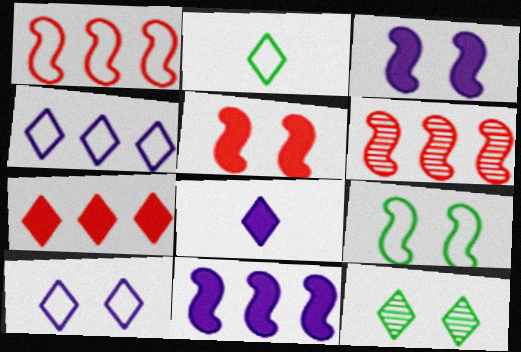[]